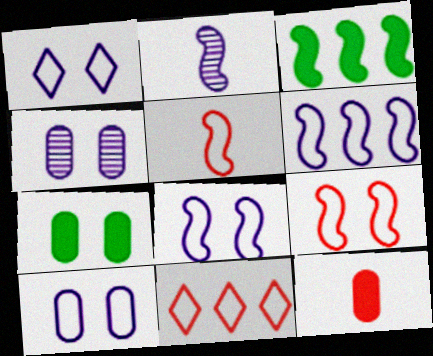[[1, 8, 10], 
[2, 3, 9], 
[2, 7, 11]]